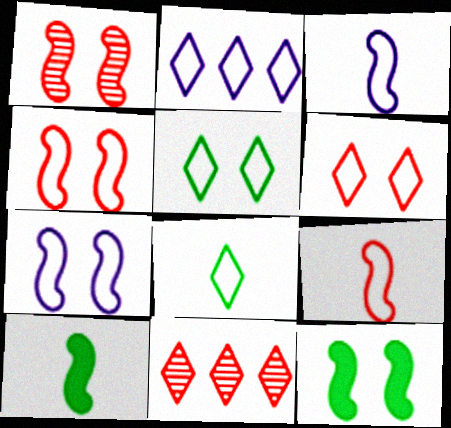[[1, 7, 12], 
[2, 6, 8]]